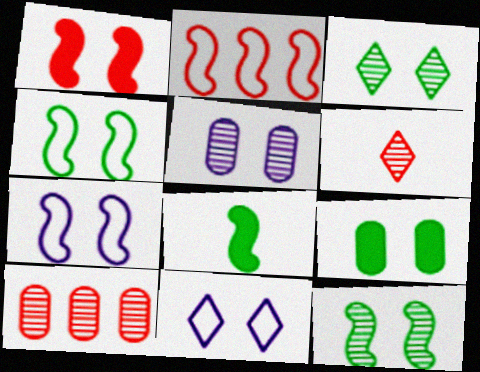[[1, 7, 12], 
[3, 4, 9], 
[8, 10, 11]]